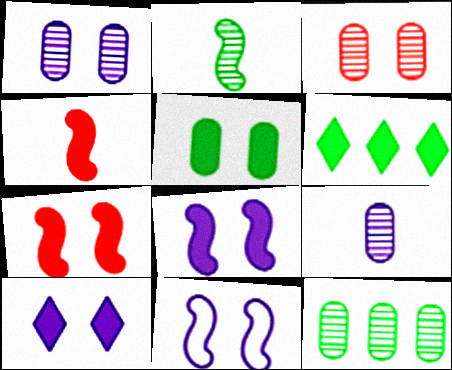[[1, 10, 11], 
[3, 9, 12], 
[5, 7, 10]]